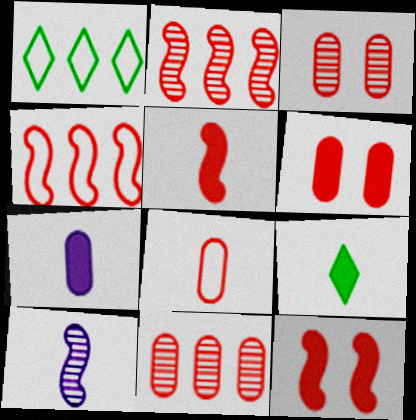[[1, 6, 10], 
[5, 7, 9], 
[6, 8, 11], 
[8, 9, 10]]